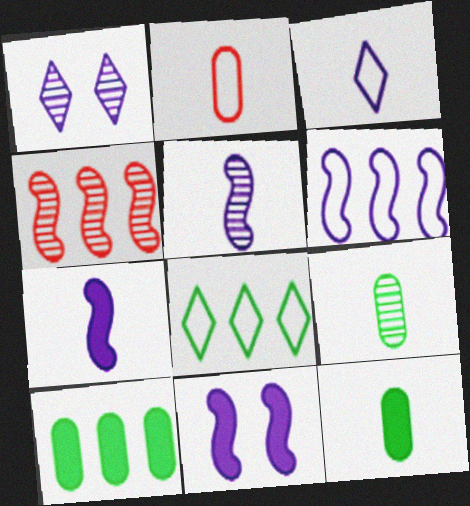[[1, 4, 9], 
[5, 6, 11]]